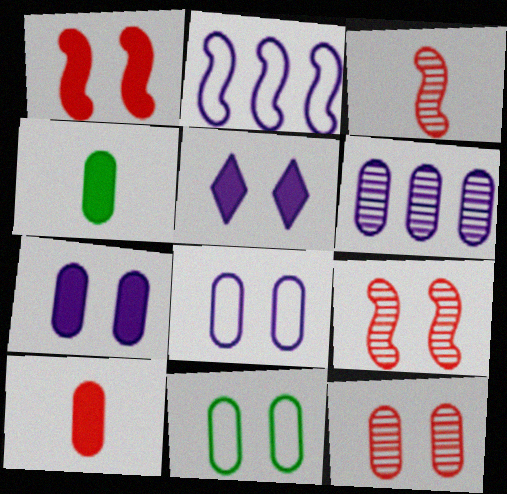[[5, 9, 11], 
[6, 10, 11], 
[7, 11, 12]]